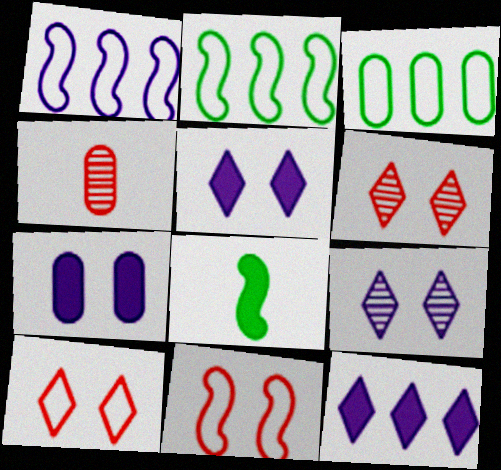[[2, 4, 5], 
[3, 4, 7]]